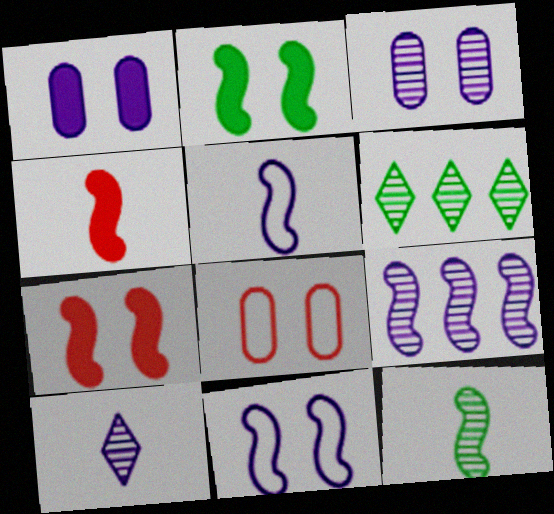[[3, 9, 10], 
[4, 5, 12]]